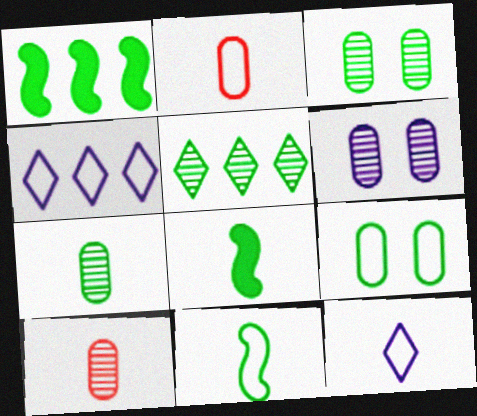[[2, 11, 12], 
[5, 8, 9], 
[8, 10, 12]]